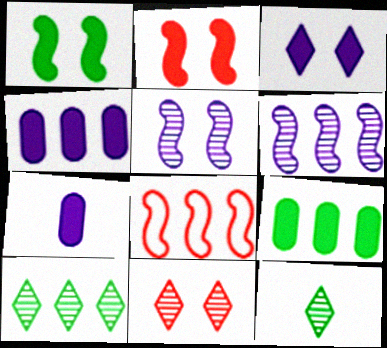[[4, 8, 10]]